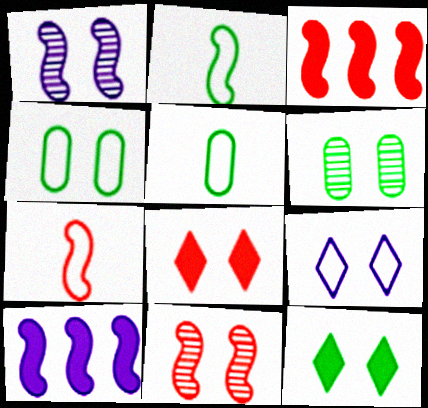[[1, 2, 3], 
[1, 4, 8], 
[2, 10, 11], 
[3, 7, 11]]